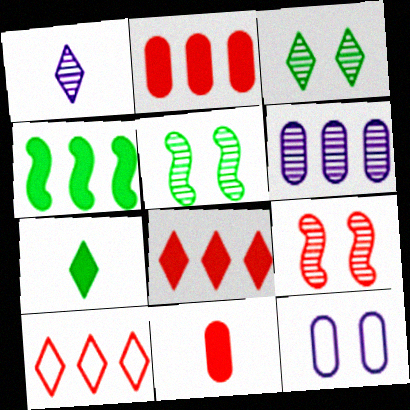[[4, 6, 10], 
[9, 10, 11]]